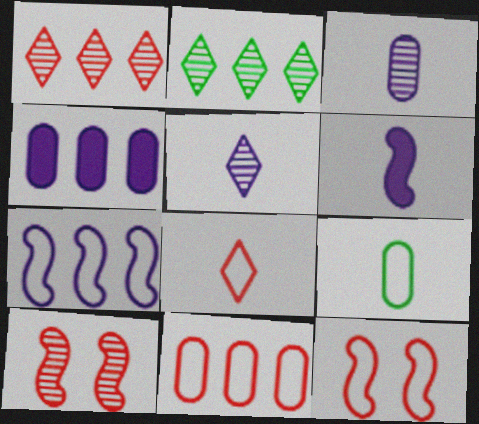[[2, 3, 10], 
[8, 11, 12]]